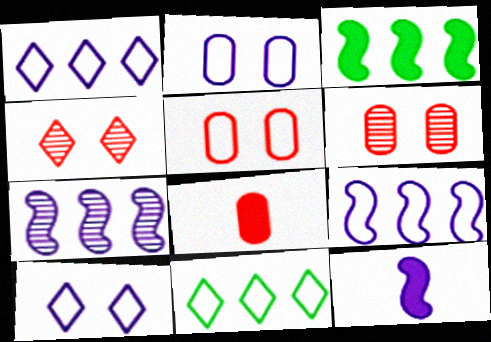[[6, 11, 12]]